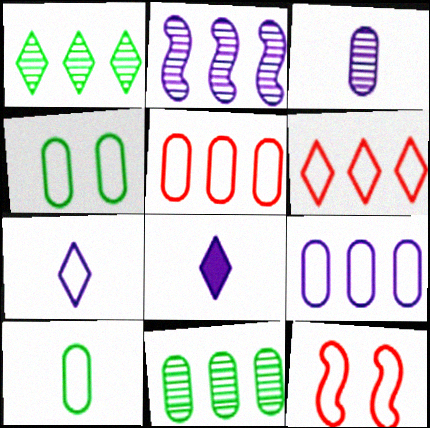[[8, 11, 12]]